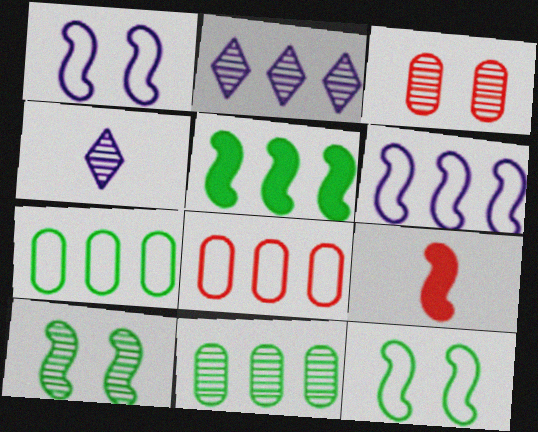[[2, 5, 8], 
[6, 9, 10]]